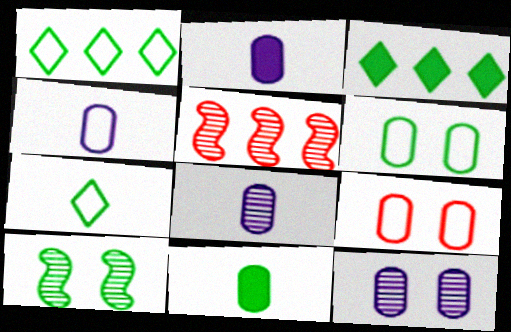[[1, 10, 11], 
[2, 4, 8]]